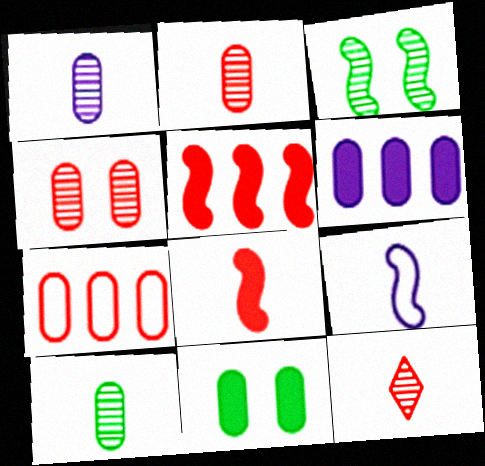[[1, 2, 10], 
[1, 7, 11], 
[3, 5, 9]]